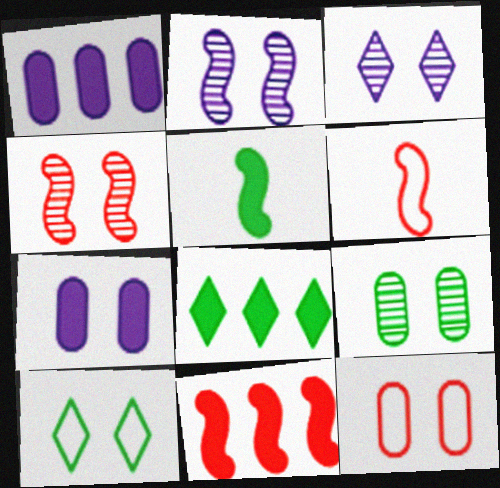[[1, 8, 11], 
[3, 4, 9], 
[4, 6, 11], 
[4, 7, 10], 
[7, 9, 12]]